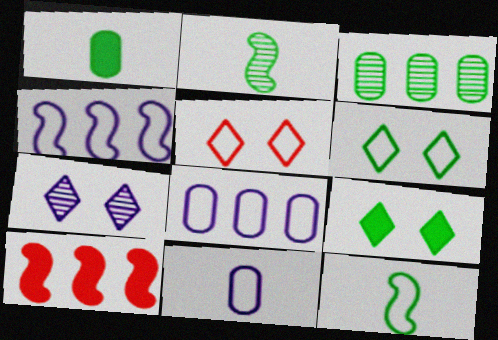[[3, 9, 12], 
[5, 7, 9], 
[5, 8, 12]]